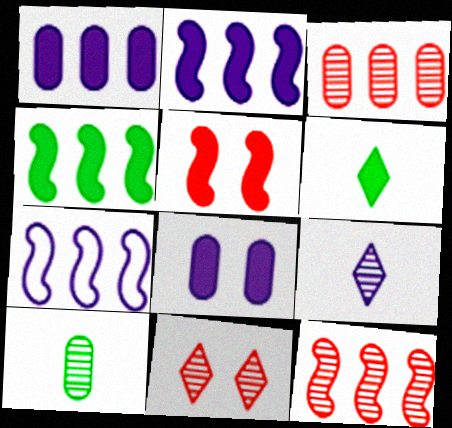[[1, 5, 6], 
[4, 7, 12], 
[7, 8, 9]]